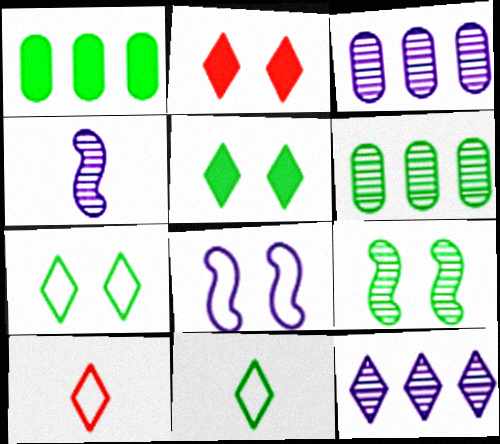[[1, 9, 11], 
[2, 11, 12], 
[5, 10, 12]]